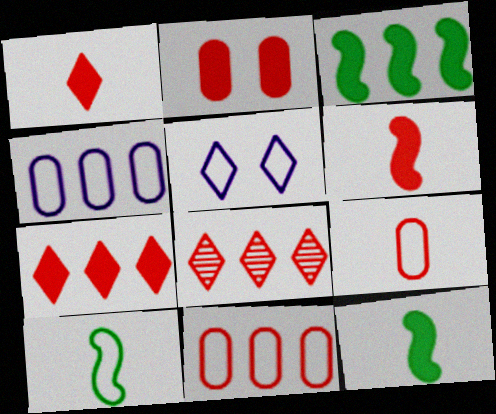[[2, 6, 7], 
[3, 4, 8], 
[5, 10, 11]]